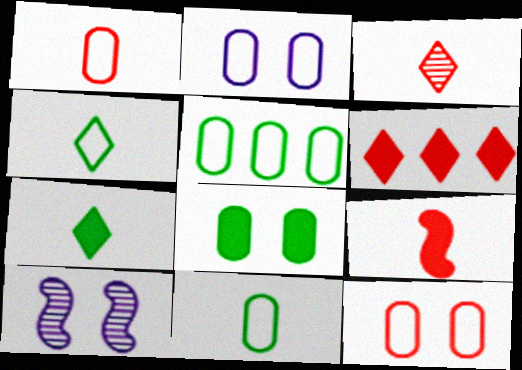[[1, 2, 5], 
[1, 3, 9], 
[6, 10, 11]]